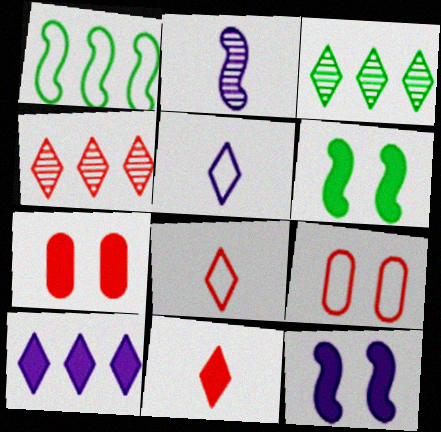[[1, 5, 9]]